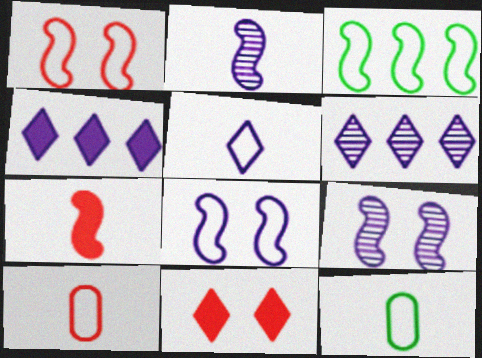[[3, 7, 9]]